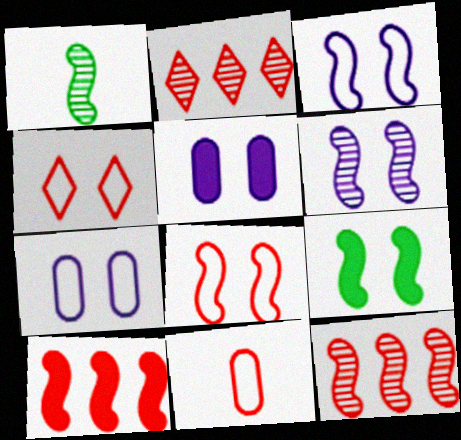[[1, 3, 10], 
[1, 6, 12], 
[6, 8, 9]]